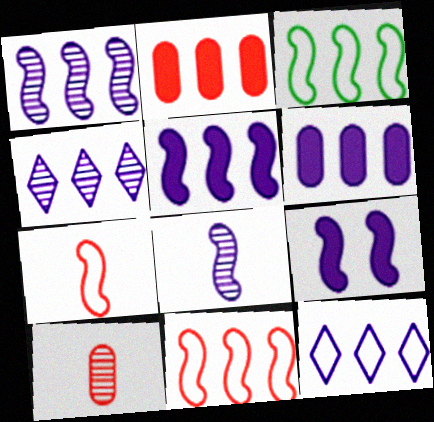[[1, 6, 12], 
[2, 3, 4]]